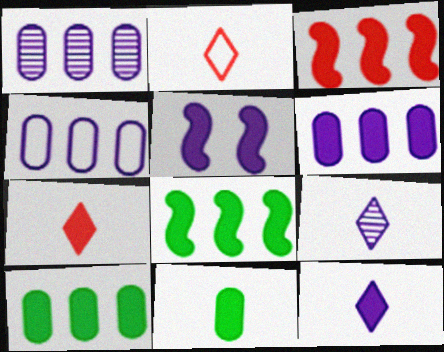[[1, 4, 6], 
[4, 5, 9], 
[5, 6, 12], 
[5, 7, 10]]